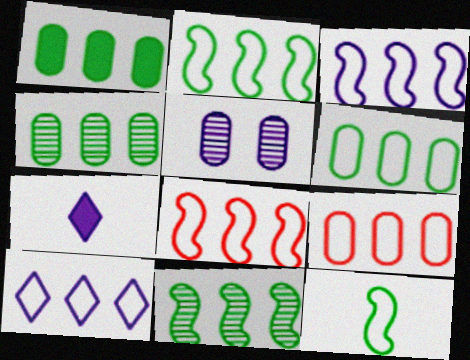[[1, 4, 6], 
[2, 3, 8], 
[2, 9, 10], 
[3, 5, 7], 
[6, 8, 10]]